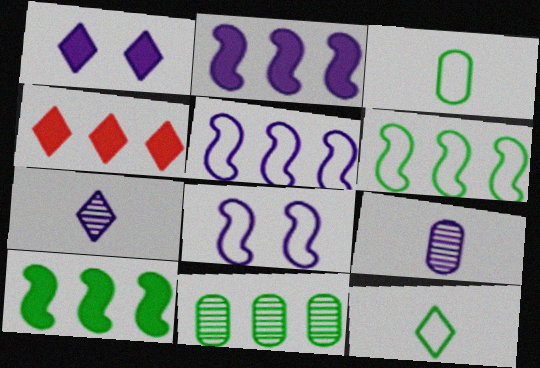[[1, 5, 9], 
[4, 5, 11]]